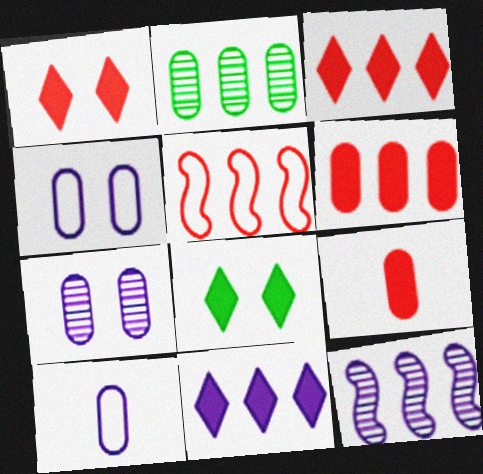[[2, 4, 9], 
[2, 5, 11]]